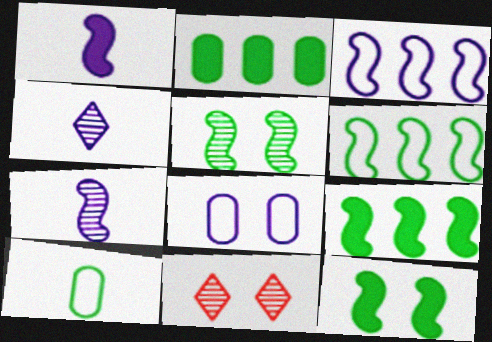[[8, 11, 12]]